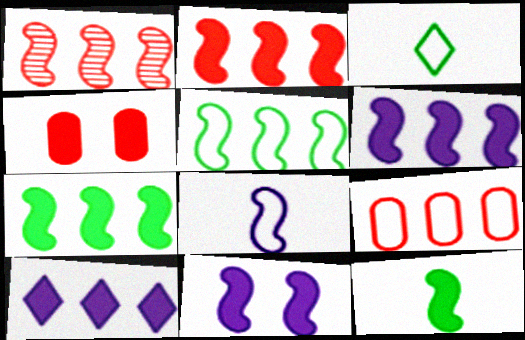[[1, 5, 6], 
[2, 6, 7], 
[2, 11, 12], 
[4, 10, 12]]